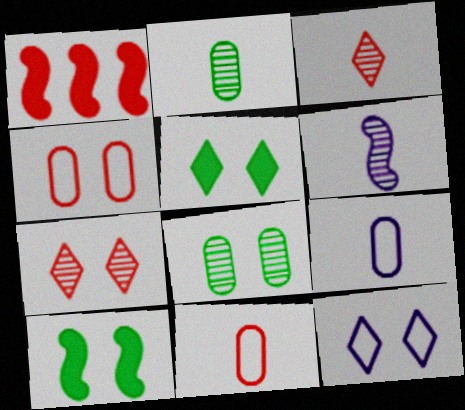[[1, 2, 12], 
[1, 3, 4], 
[1, 7, 11], 
[2, 3, 6], 
[5, 7, 12]]